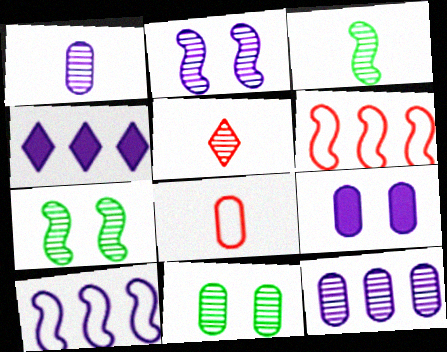[[1, 3, 5], 
[4, 7, 8], 
[4, 10, 12], 
[5, 7, 12]]